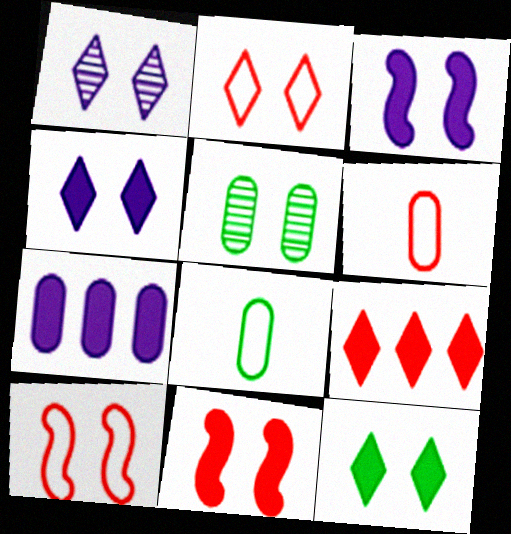[[1, 2, 12], 
[2, 3, 5], 
[4, 5, 10], 
[5, 6, 7]]